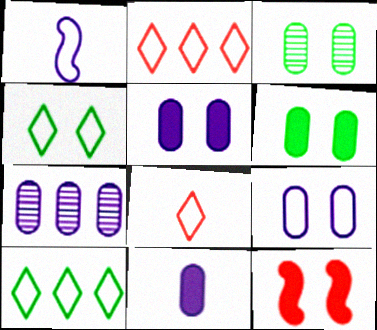[[7, 9, 11]]